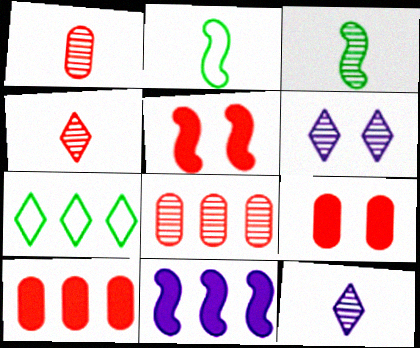[[1, 3, 12], 
[2, 6, 10], 
[3, 6, 8], 
[7, 8, 11]]